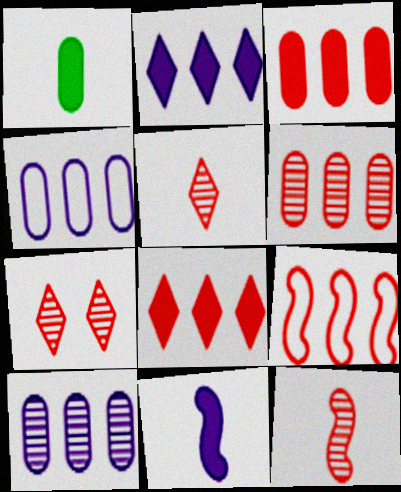[[6, 7, 12], 
[6, 8, 9]]